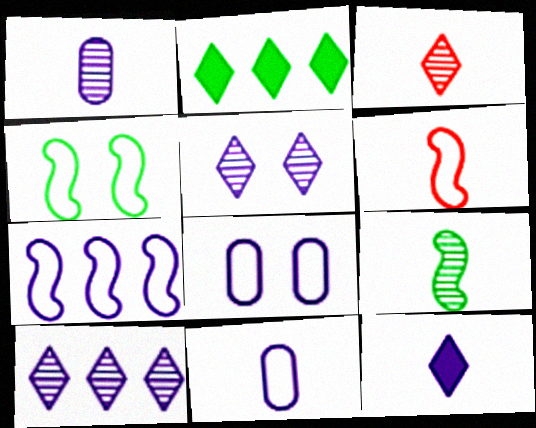[[1, 3, 9], 
[4, 6, 7]]